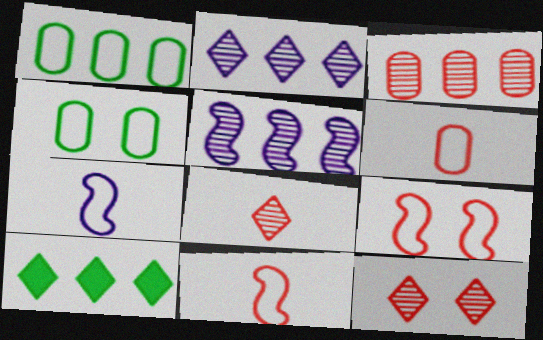[]